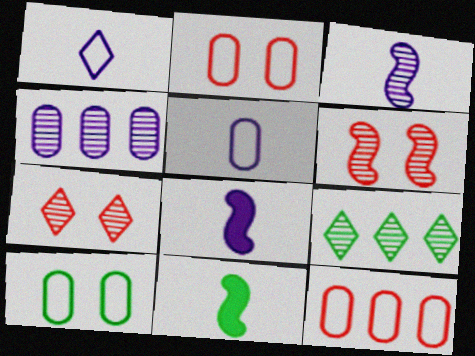[[2, 8, 9], 
[5, 10, 12], 
[9, 10, 11]]